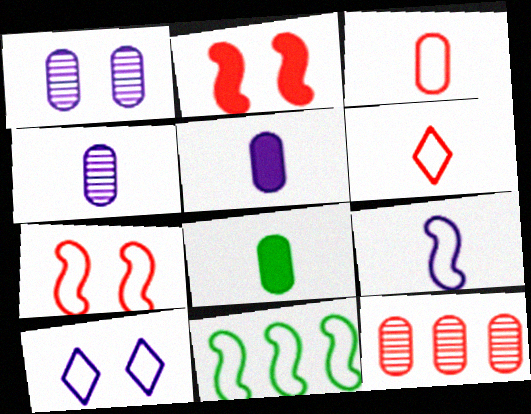[[2, 6, 12], 
[3, 4, 8], 
[3, 10, 11], 
[7, 9, 11]]